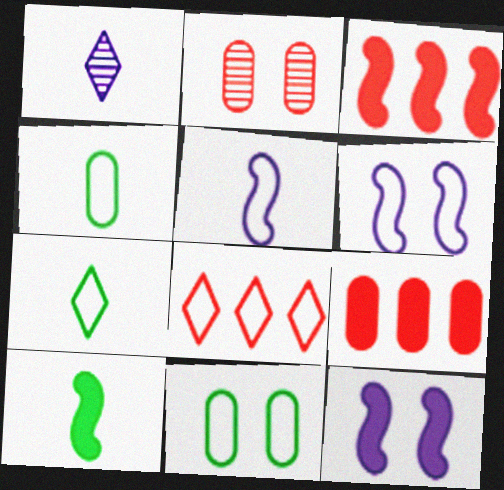[[1, 3, 11], 
[3, 10, 12], 
[4, 6, 8], 
[5, 8, 11]]